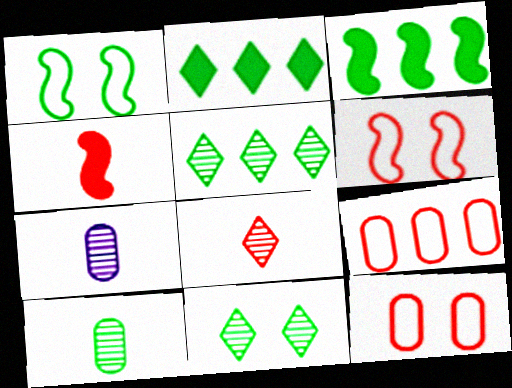[[1, 2, 10], 
[2, 6, 7]]